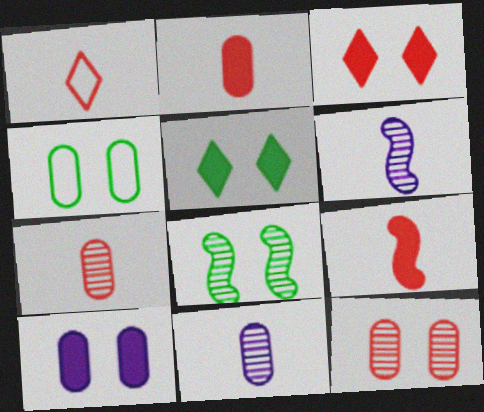[[1, 7, 9], 
[4, 5, 8], 
[4, 10, 12]]